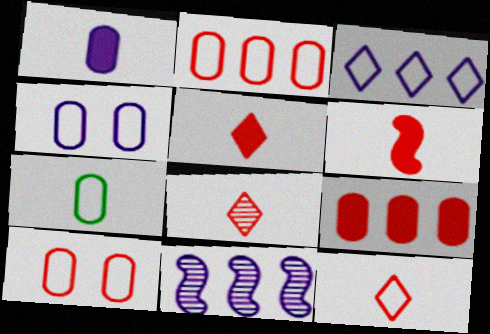[[2, 4, 7], 
[5, 8, 12]]